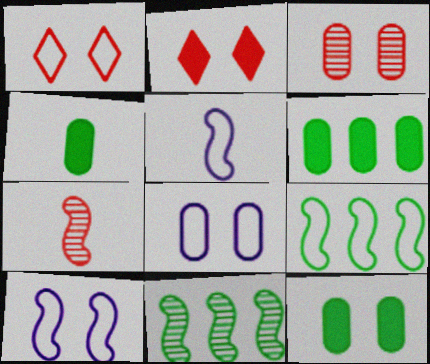[[3, 8, 12], 
[4, 6, 12]]